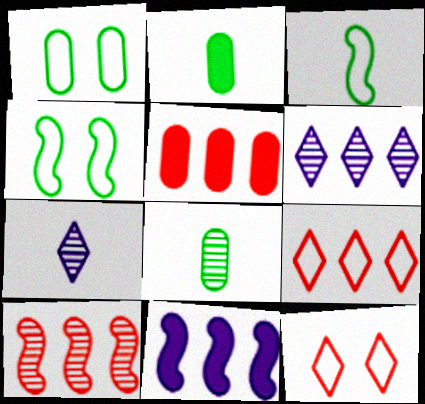[[4, 5, 7], 
[5, 9, 10], 
[8, 11, 12]]